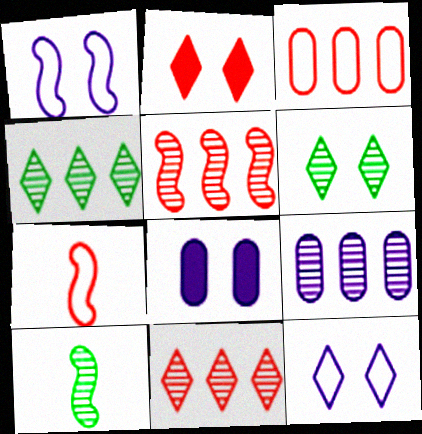[[2, 6, 12], 
[4, 5, 9], 
[4, 7, 8]]